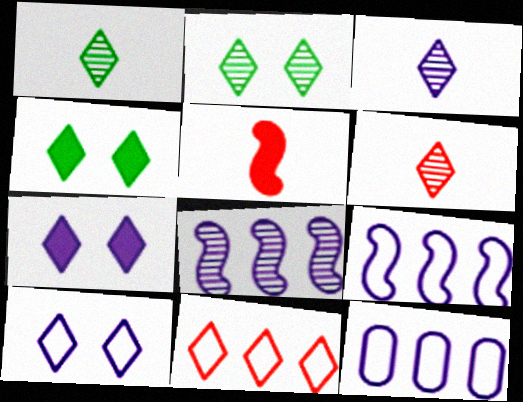[[1, 3, 6], 
[1, 7, 11], 
[2, 5, 12], 
[3, 4, 11]]